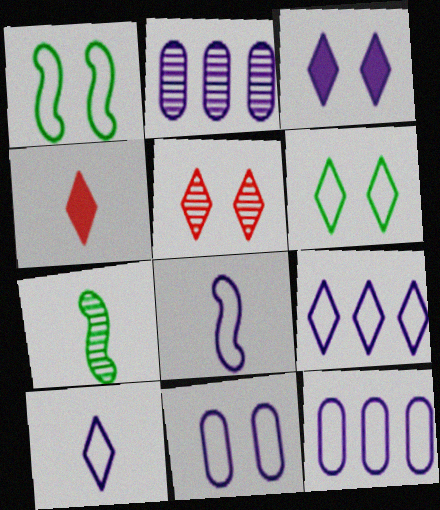[[1, 2, 4], 
[2, 3, 8], 
[2, 5, 7], 
[3, 5, 6], 
[8, 9, 11]]